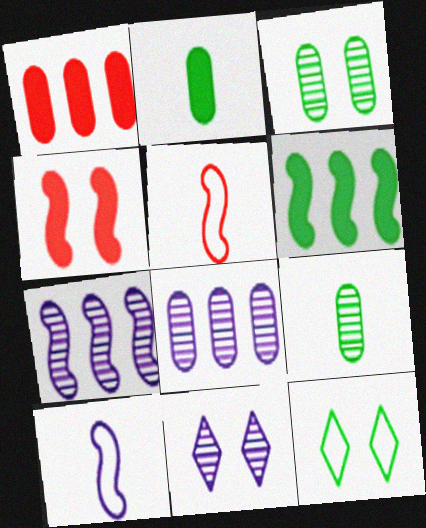[[6, 9, 12]]